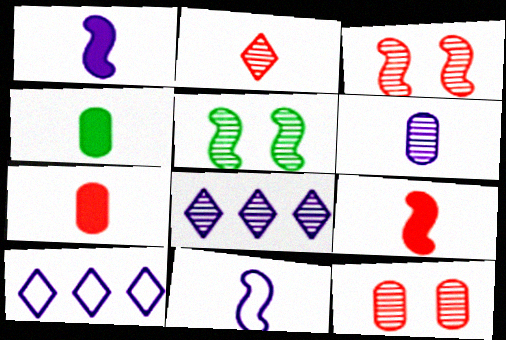[[2, 4, 11], 
[3, 4, 10], 
[5, 7, 10]]